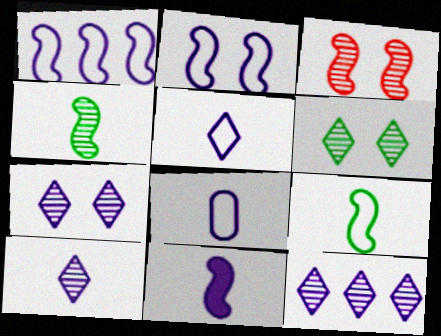[[7, 10, 12], 
[8, 10, 11]]